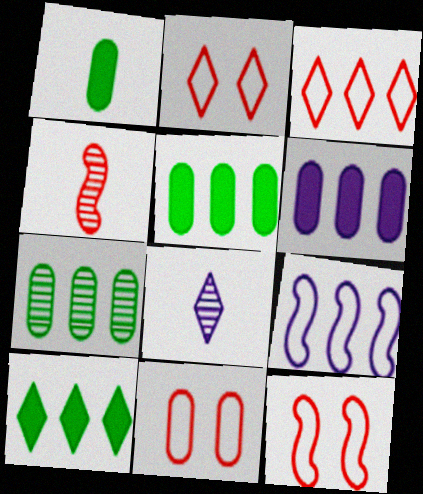[[2, 8, 10], 
[2, 11, 12], 
[5, 8, 12]]